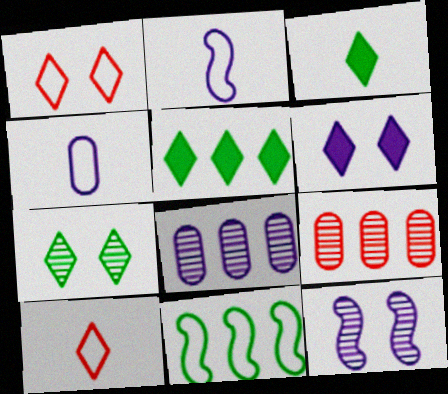[[1, 4, 11], 
[1, 6, 7], 
[2, 6, 8]]